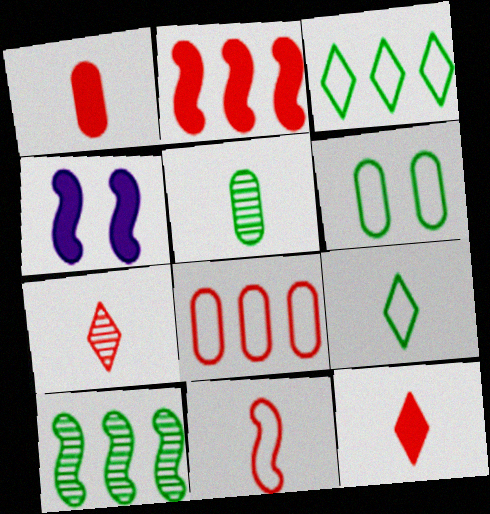[[1, 7, 11], 
[4, 10, 11]]